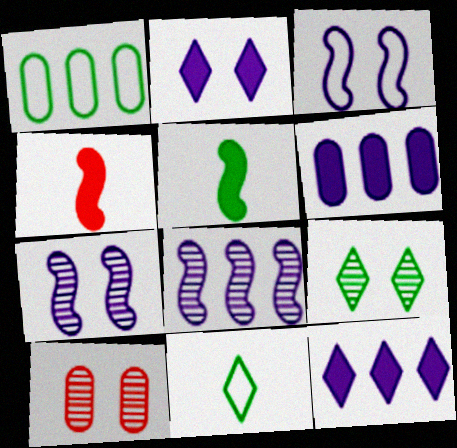[[1, 5, 9], 
[7, 9, 10]]